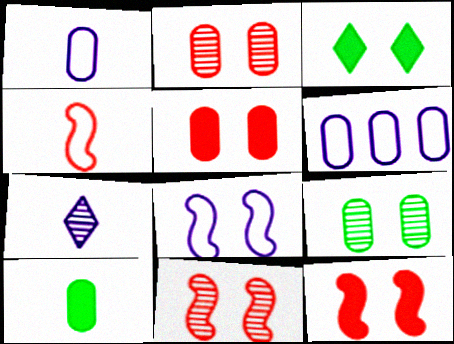[[2, 3, 8], 
[2, 6, 10], 
[4, 7, 10]]